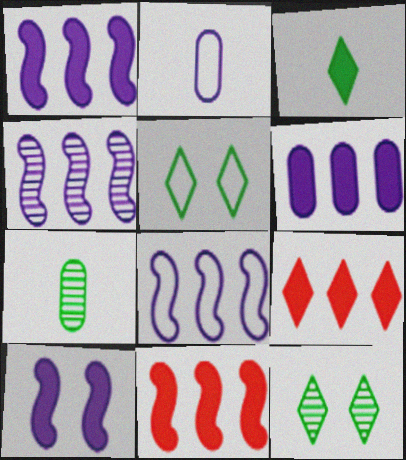[[1, 4, 8], 
[2, 11, 12]]